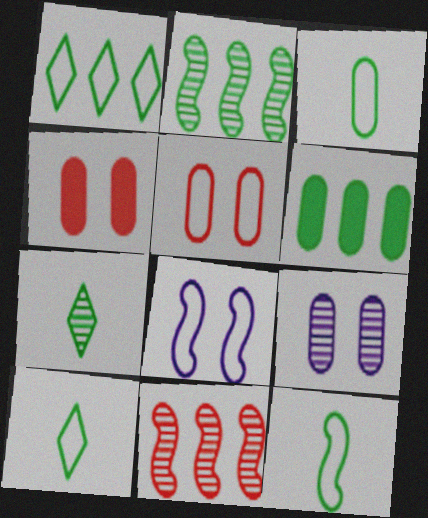[[1, 2, 6], 
[3, 10, 12], 
[7, 9, 11]]